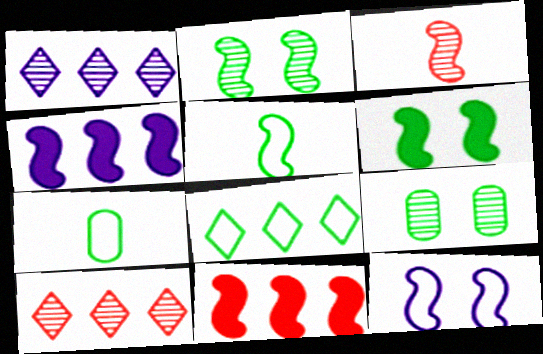[[1, 3, 9]]